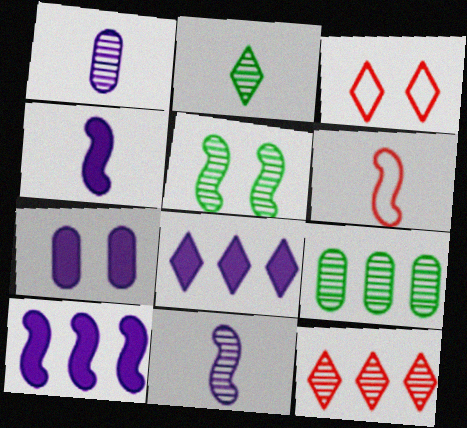[[1, 5, 12], 
[2, 3, 8], 
[2, 5, 9], 
[3, 4, 9], 
[3, 5, 7], 
[4, 7, 8], 
[5, 6, 10]]